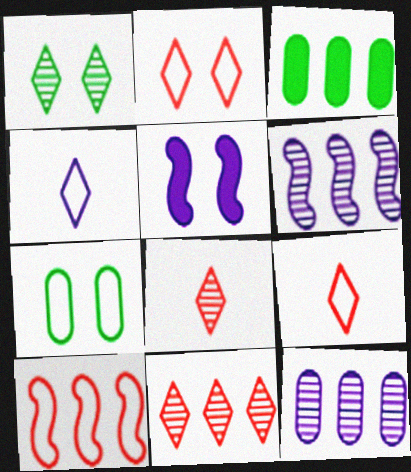[[4, 5, 12], 
[4, 7, 10]]